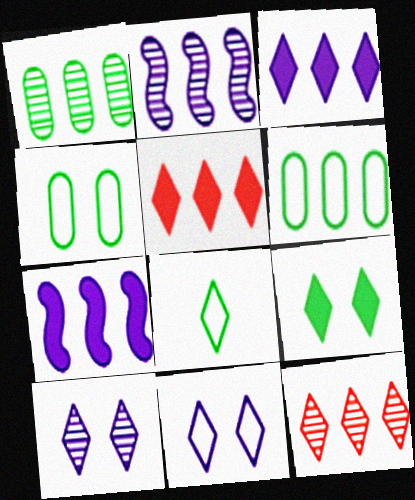[[1, 2, 12], 
[2, 5, 6], 
[5, 8, 10], 
[6, 7, 12]]